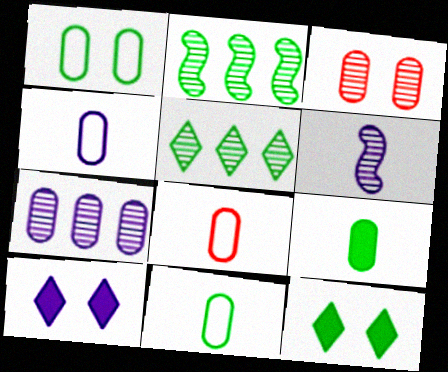[[2, 8, 10], 
[2, 11, 12], 
[3, 5, 6], 
[4, 8, 11]]